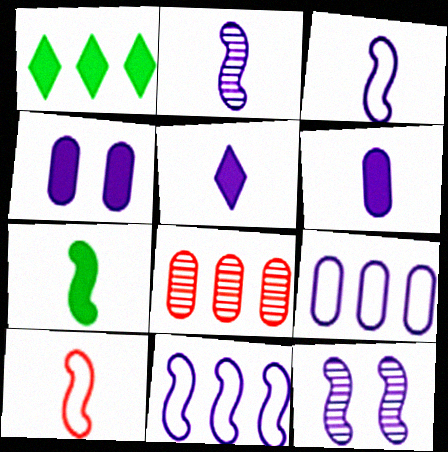[[1, 8, 11], 
[2, 7, 10], 
[5, 9, 12]]